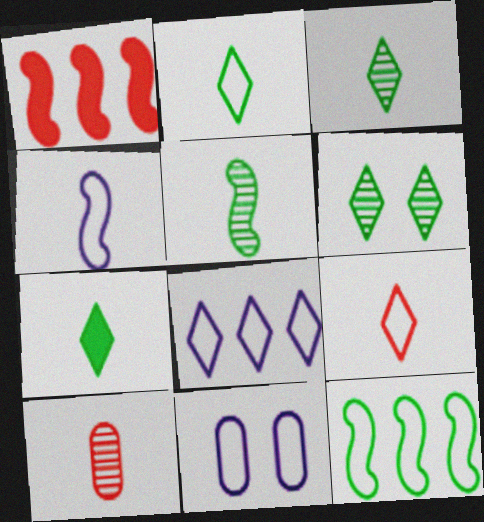[[1, 3, 11], 
[2, 3, 7], 
[4, 7, 10], 
[4, 8, 11], 
[9, 11, 12]]